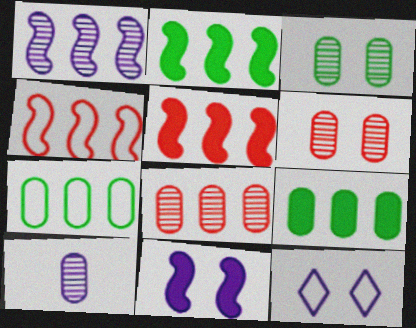[[1, 2, 4], 
[3, 8, 10]]